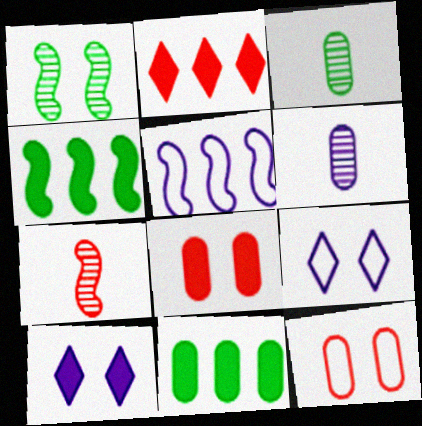[[1, 8, 9], 
[1, 10, 12], 
[2, 7, 12], 
[5, 6, 10], 
[6, 11, 12], 
[7, 9, 11]]